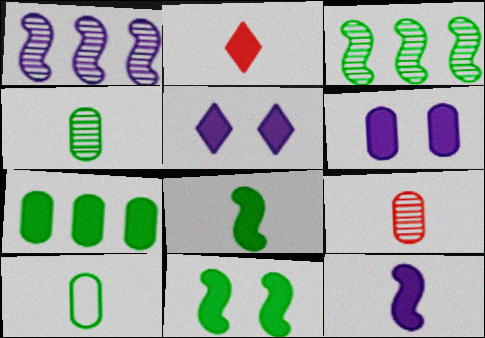[]